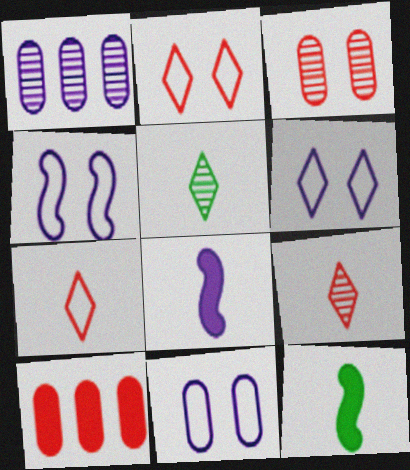[[1, 2, 12], 
[1, 6, 8], 
[4, 5, 10], 
[4, 6, 11]]